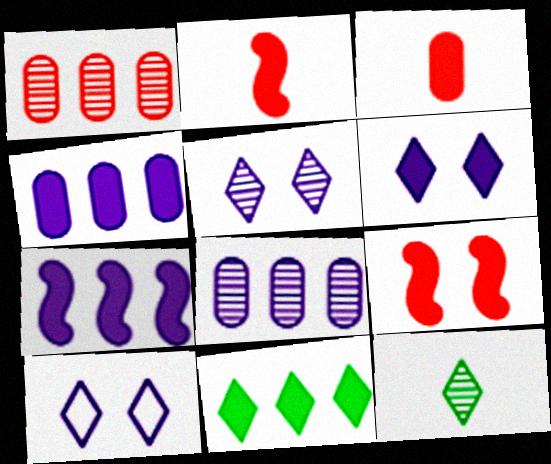[[5, 6, 10]]